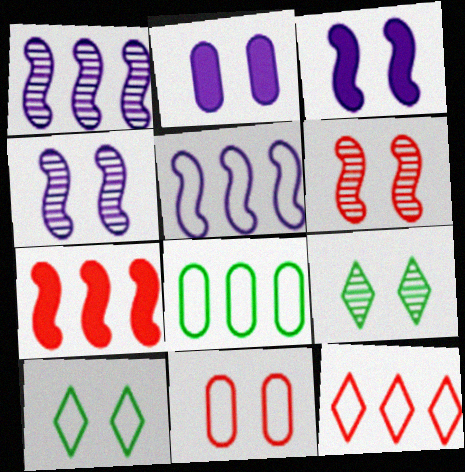[[2, 6, 10], 
[3, 9, 11], 
[5, 8, 12]]